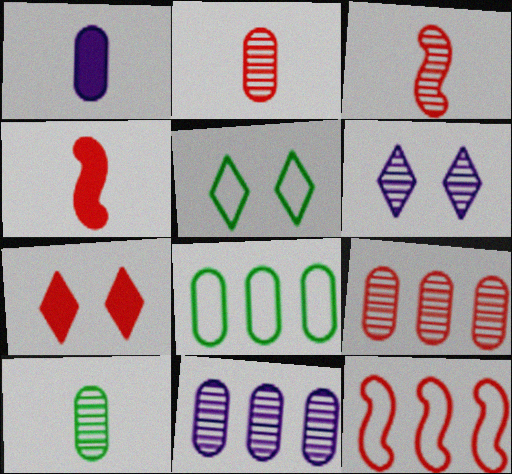[[2, 7, 12], 
[4, 5, 11], 
[4, 6, 8], 
[5, 6, 7]]